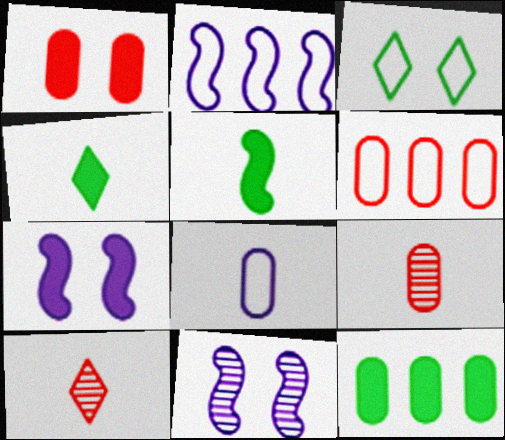[[1, 3, 11], 
[1, 6, 9], 
[4, 6, 11], 
[5, 8, 10]]